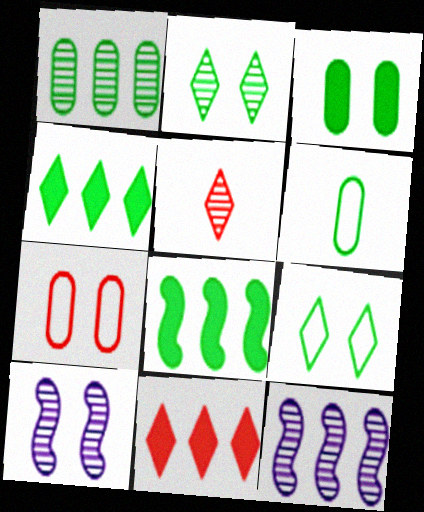[[1, 3, 6], 
[1, 5, 10], 
[2, 6, 8], 
[6, 10, 11]]